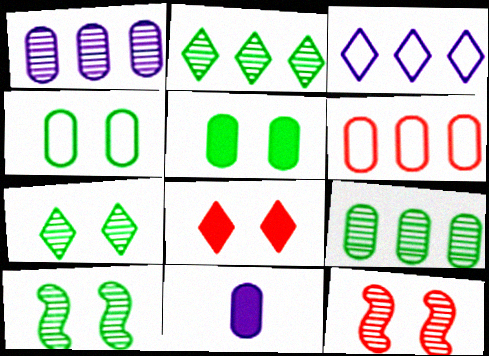[]